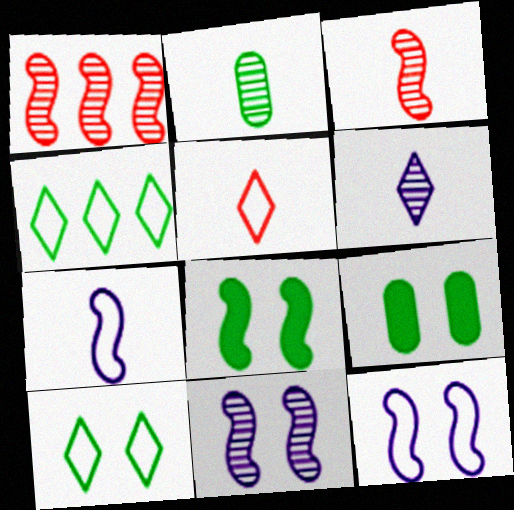[[1, 7, 8], 
[2, 3, 6], 
[2, 4, 8]]